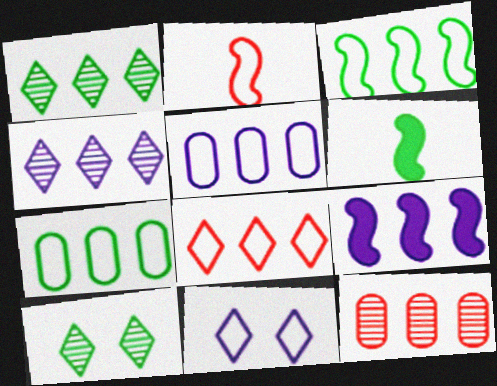[[2, 7, 11], 
[3, 5, 8], 
[4, 5, 9], 
[6, 7, 10], 
[6, 11, 12]]